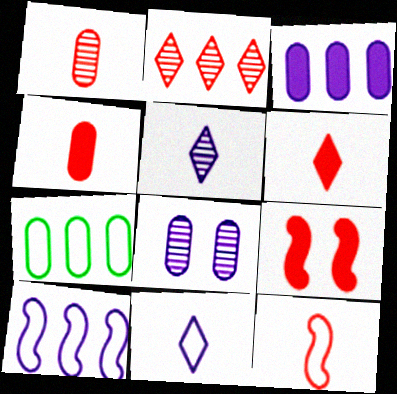[[1, 6, 12], 
[4, 7, 8], 
[5, 7, 9]]